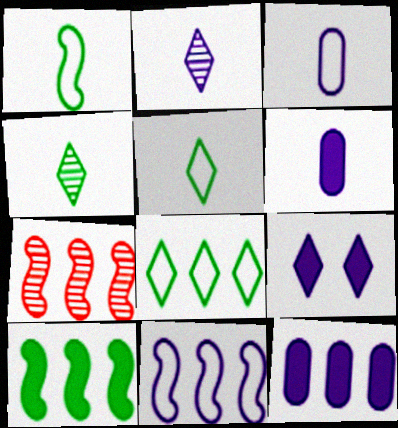[[7, 8, 12], 
[7, 10, 11]]